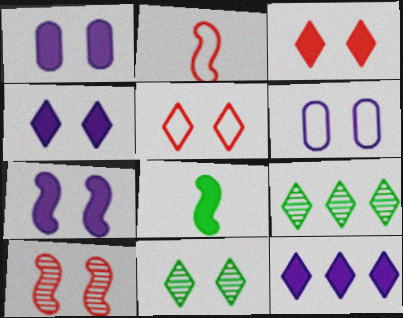[[1, 2, 9], 
[1, 4, 7], 
[4, 5, 11]]